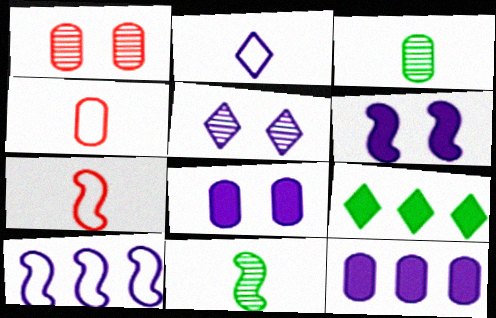[]